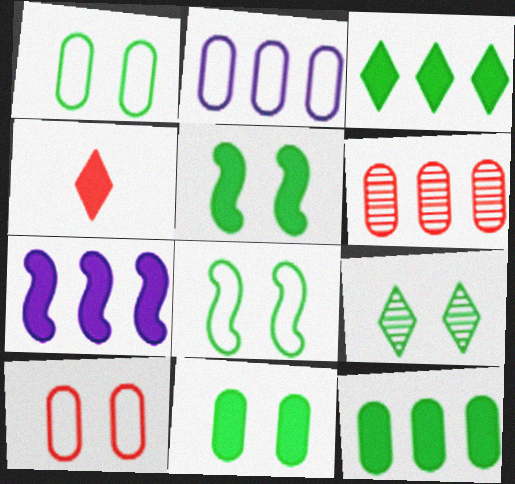[[1, 5, 9], 
[2, 6, 12], 
[4, 7, 11], 
[8, 9, 11]]